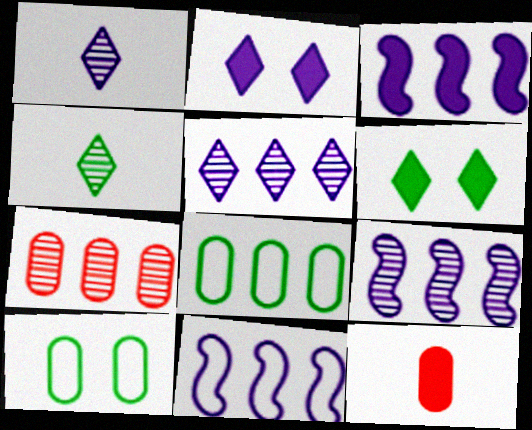[[3, 6, 12], 
[3, 9, 11]]